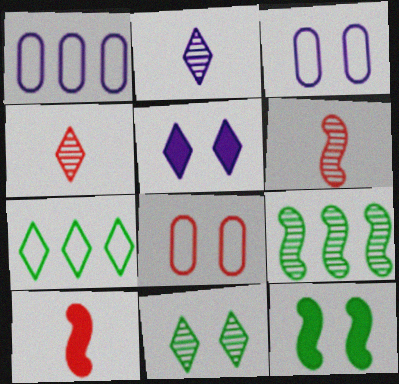[[1, 4, 12], 
[1, 10, 11], 
[4, 5, 7]]